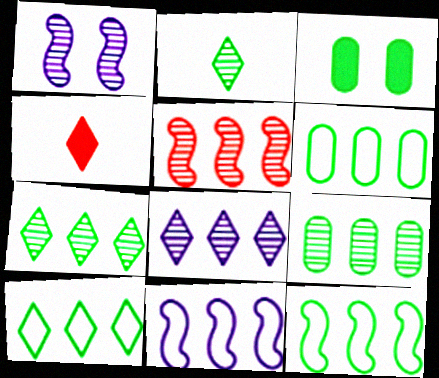[[1, 4, 6], 
[2, 3, 12], 
[5, 8, 9], 
[6, 10, 12]]